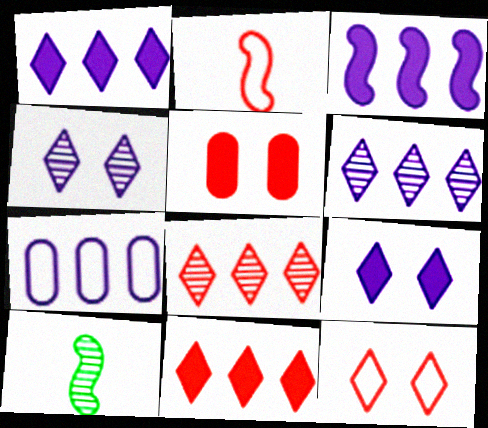[[2, 5, 8], 
[3, 6, 7]]